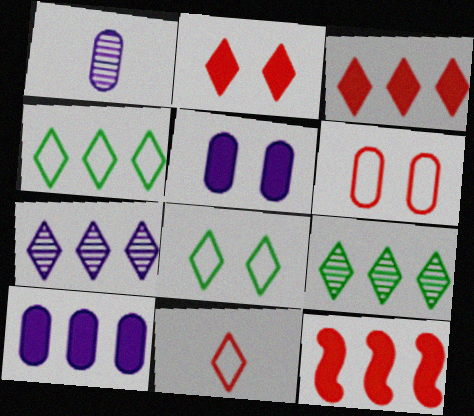[[1, 8, 12], 
[3, 4, 7]]